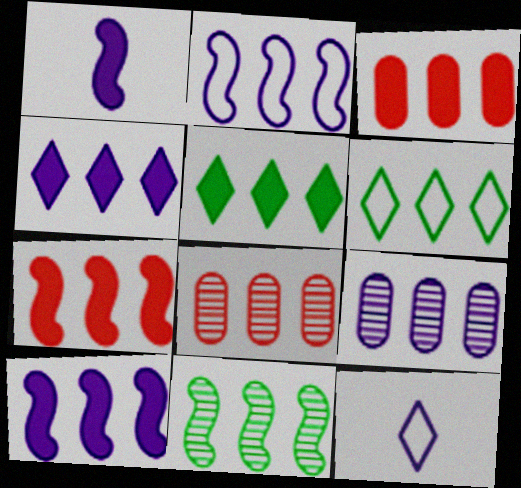[[2, 4, 9], 
[2, 5, 8], 
[2, 7, 11], 
[3, 5, 10], 
[6, 7, 9], 
[6, 8, 10]]